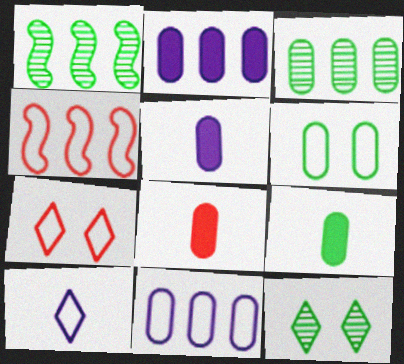[[1, 5, 7], 
[3, 6, 9], 
[4, 5, 12], 
[4, 6, 10], 
[5, 8, 9]]